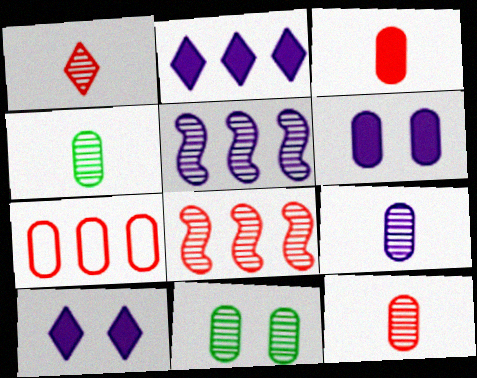[[1, 5, 11], 
[4, 6, 7], 
[4, 9, 12]]